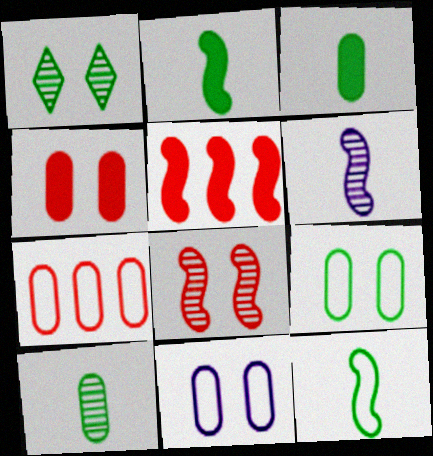[]